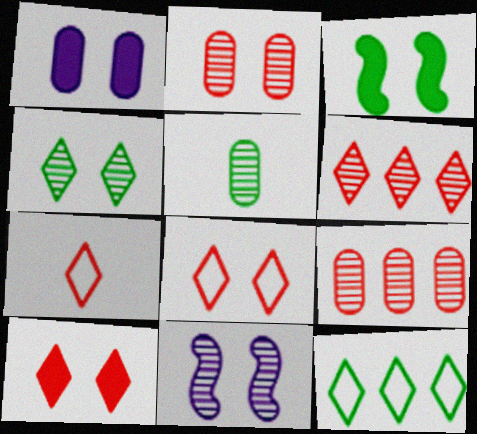[[1, 3, 10], 
[2, 4, 11], 
[3, 5, 12], 
[5, 6, 11], 
[6, 7, 10]]